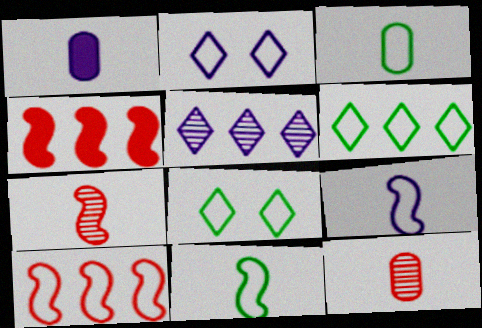[[1, 3, 12], 
[2, 3, 10]]